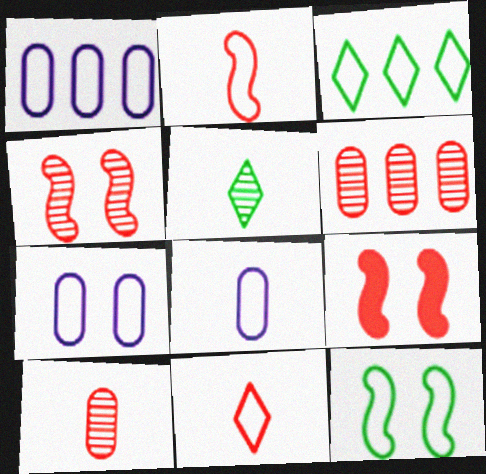[[1, 5, 9], 
[1, 7, 8], 
[1, 11, 12], 
[2, 3, 7], 
[6, 9, 11]]